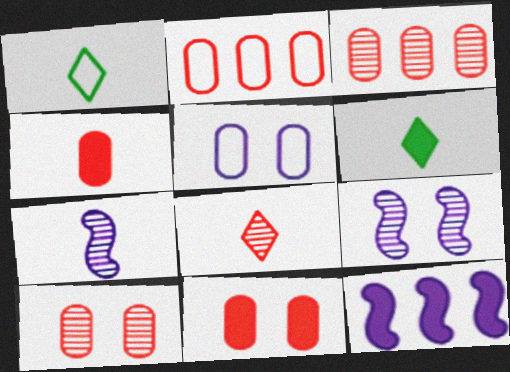[[1, 4, 7], 
[1, 10, 12], 
[2, 4, 10], 
[2, 6, 9], 
[6, 11, 12]]